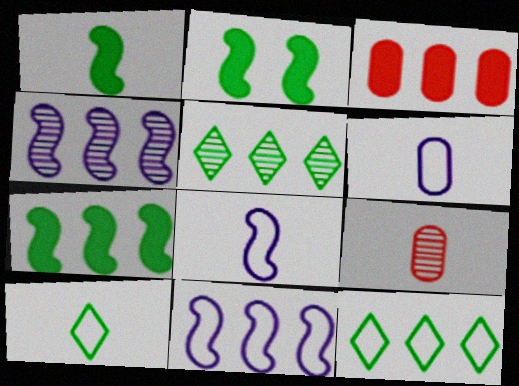[[1, 2, 7], 
[3, 4, 12], 
[3, 5, 11]]